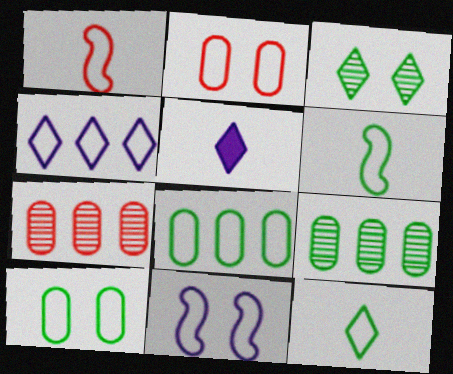[[1, 4, 10], 
[2, 4, 6]]